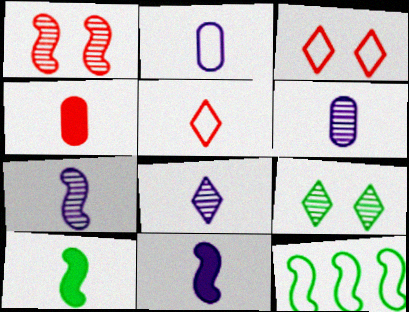[[1, 11, 12], 
[2, 3, 12], 
[2, 8, 11], 
[5, 6, 10], 
[6, 7, 8]]